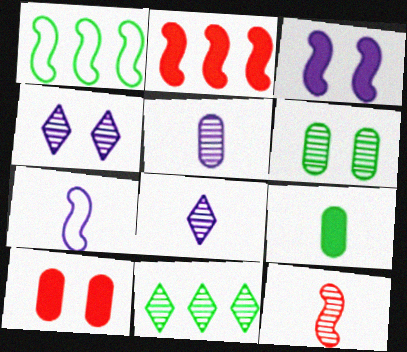[[1, 3, 12], 
[1, 8, 10], 
[7, 10, 11]]